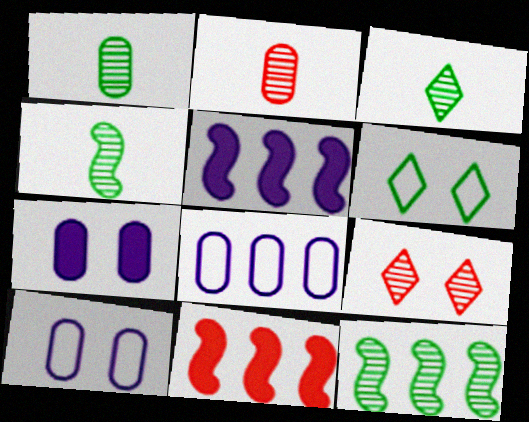[[1, 3, 4], 
[2, 5, 6], 
[3, 10, 11]]